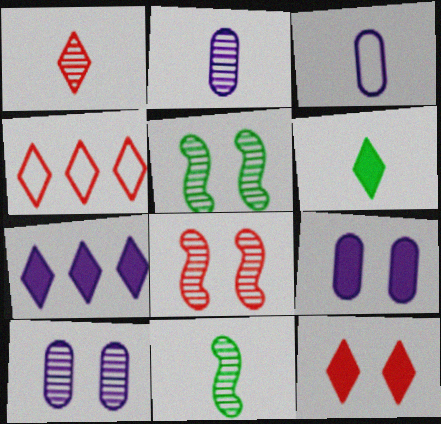[[1, 2, 11], 
[1, 4, 12], 
[4, 9, 11], 
[6, 7, 12]]